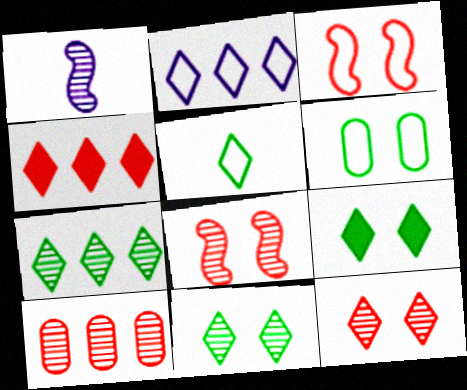[[1, 4, 6], 
[1, 10, 11], 
[2, 4, 7], 
[5, 7, 9]]